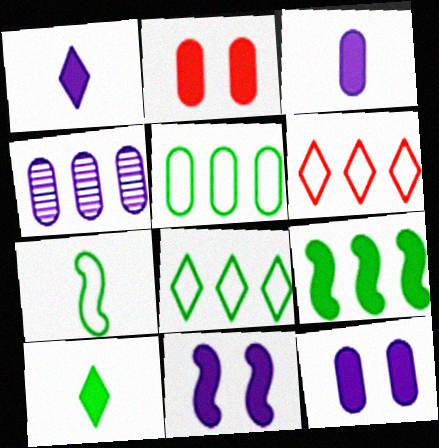[[1, 2, 9], 
[4, 6, 9]]